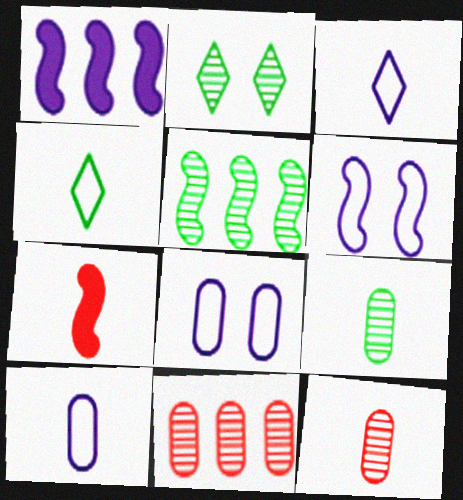[[2, 5, 9], 
[3, 7, 9], 
[5, 6, 7]]